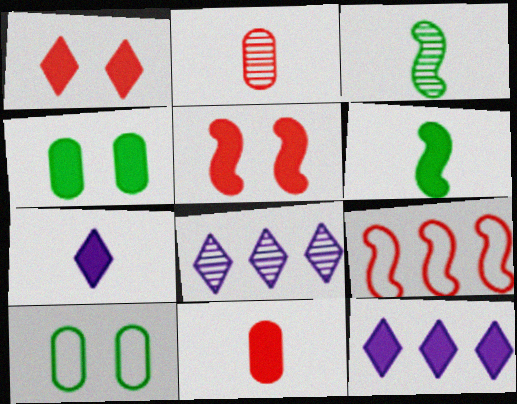[[1, 2, 9], 
[6, 7, 11]]